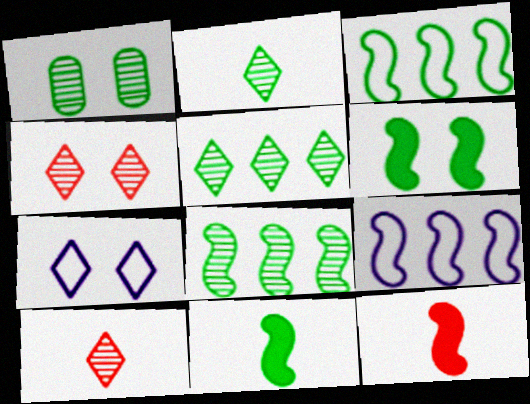[[1, 2, 8]]